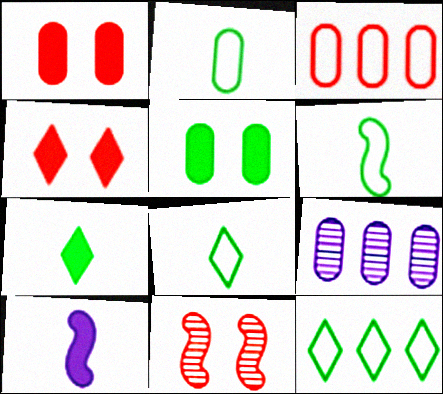[[1, 2, 9], 
[2, 6, 8], 
[4, 6, 9]]